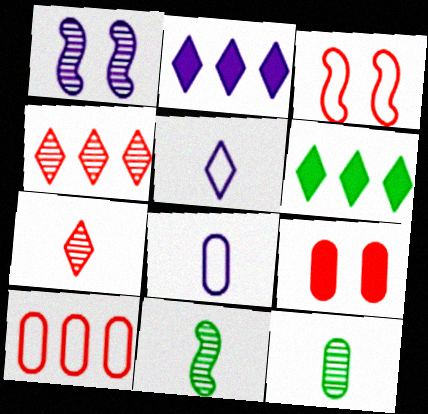[[1, 2, 8], 
[1, 4, 12], 
[2, 3, 12]]